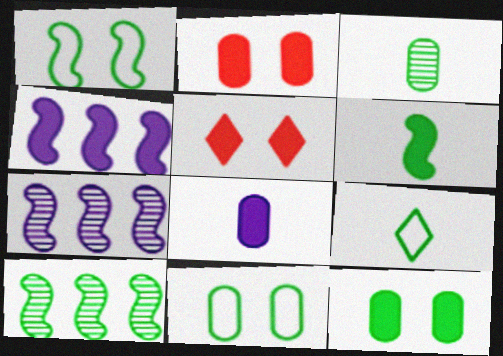[[1, 6, 10], 
[2, 7, 9], 
[3, 6, 9], 
[9, 10, 12]]